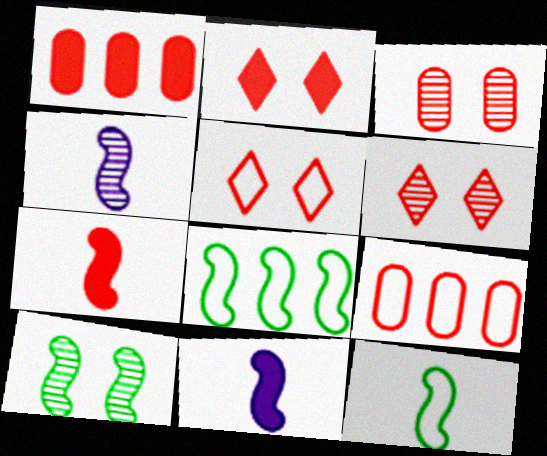[[1, 2, 7], 
[2, 5, 6], 
[4, 7, 12], 
[6, 7, 9]]